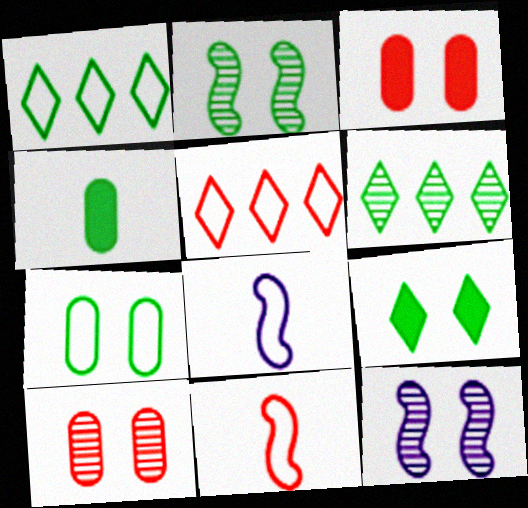[[1, 2, 4], 
[2, 7, 9], 
[3, 6, 8], 
[4, 5, 12], 
[5, 7, 8]]